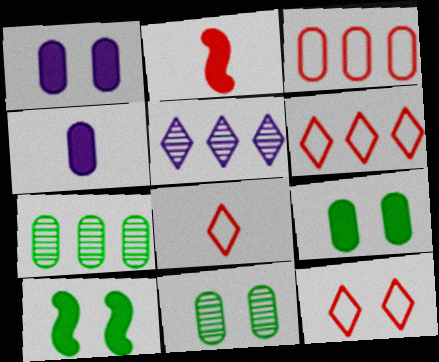[[3, 4, 11], 
[6, 8, 12]]